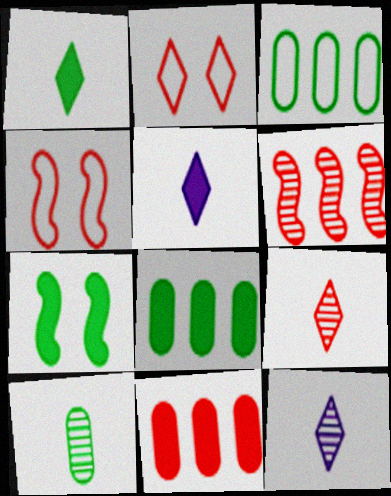[[1, 7, 8], 
[4, 8, 12], 
[4, 9, 11], 
[5, 7, 11]]